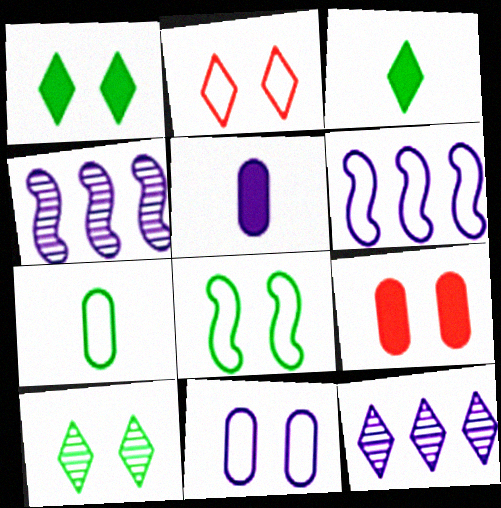[[2, 3, 12], 
[2, 6, 7], 
[2, 8, 11]]